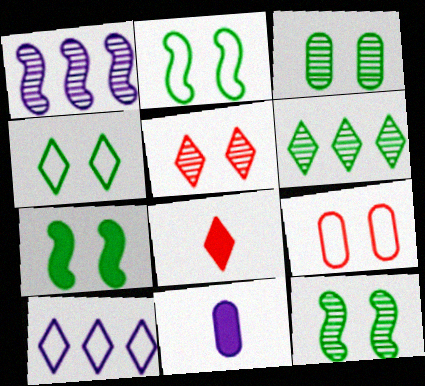[[2, 7, 12], 
[3, 4, 7]]